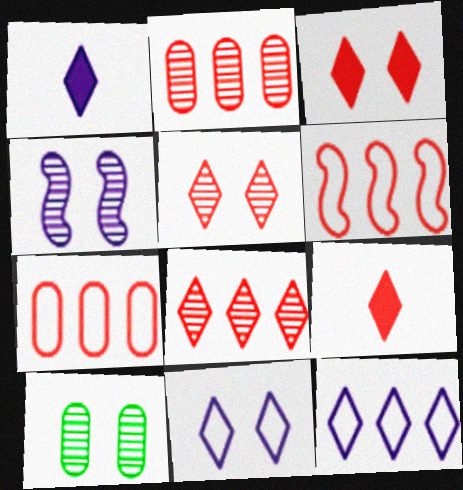[[1, 6, 10], 
[4, 5, 10]]